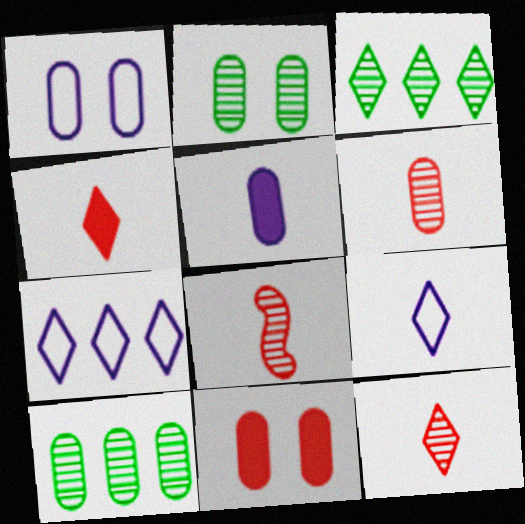[[1, 2, 11], 
[6, 8, 12]]